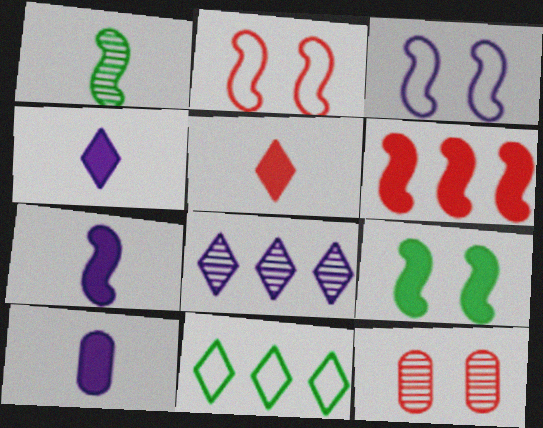[[1, 3, 6], 
[1, 8, 12], 
[3, 8, 10], 
[4, 7, 10], 
[6, 7, 9], 
[7, 11, 12]]